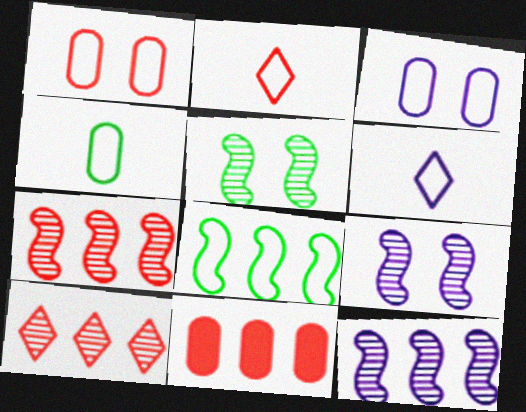[[1, 6, 8], 
[2, 3, 8], 
[5, 6, 11]]